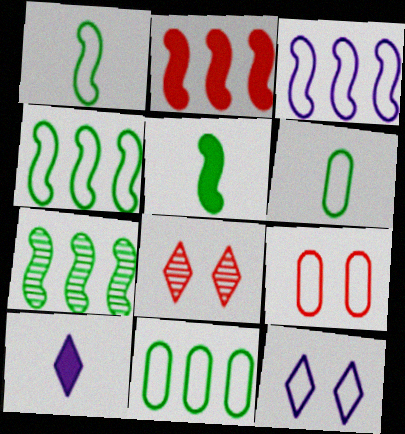[[2, 3, 7], 
[7, 9, 10]]